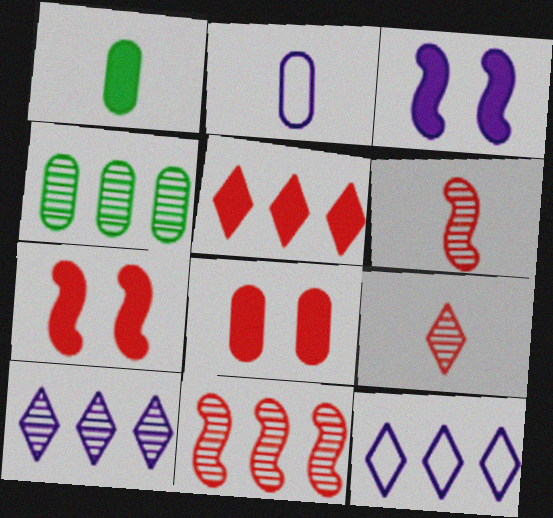[[1, 3, 5], 
[2, 3, 10], 
[2, 4, 8], 
[4, 10, 11]]